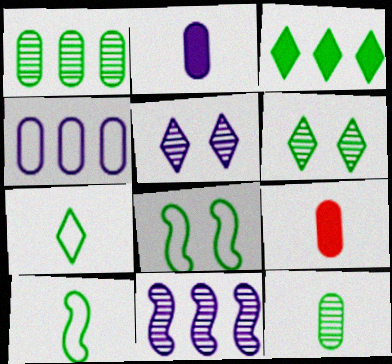[[3, 6, 7], 
[3, 8, 12]]